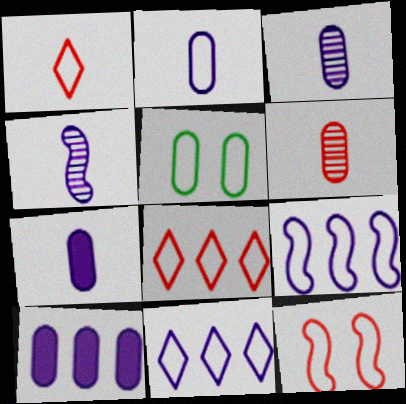[[1, 5, 9], 
[2, 3, 7], 
[5, 6, 10]]